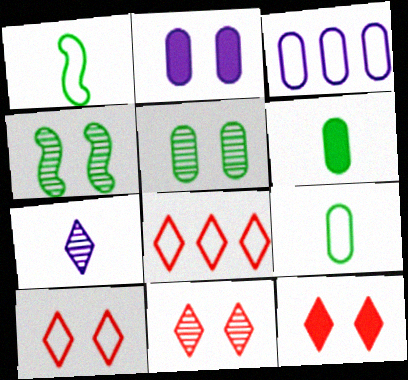[[1, 3, 10], 
[2, 4, 10], 
[10, 11, 12]]